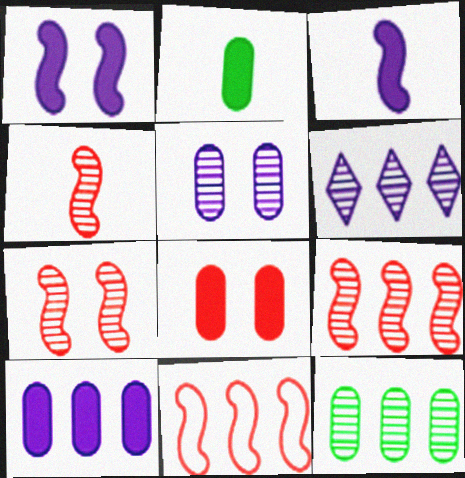[[2, 8, 10], 
[4, 7, 9], 
[6, 9, 12]]